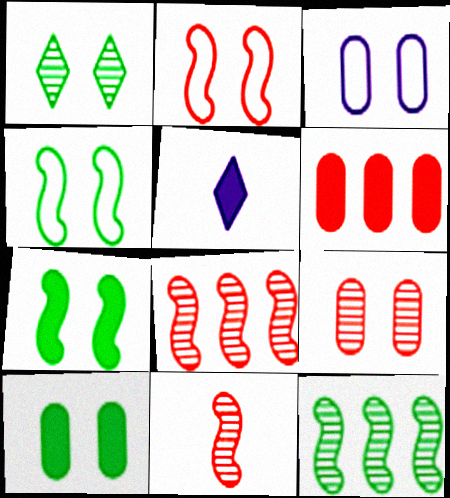[[1, 4, 10], 
[3, 9, 10], 
[5, 6, 7]]